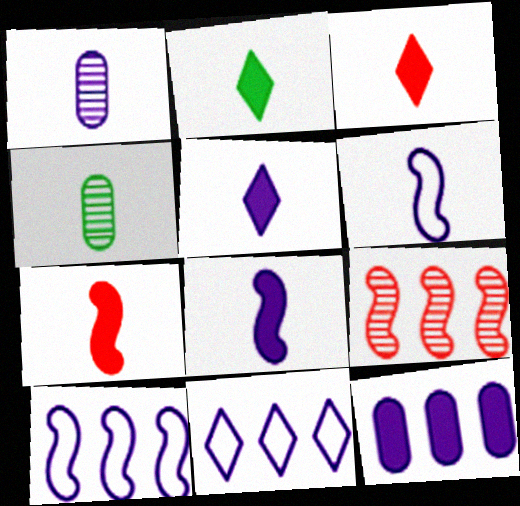[[1, 5, 6], 
[2, 3, 5], 
[3, 4, 6]]